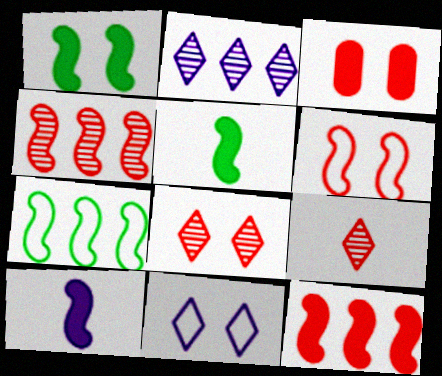[[1, 10, 12], 
[3, 6, 8]]